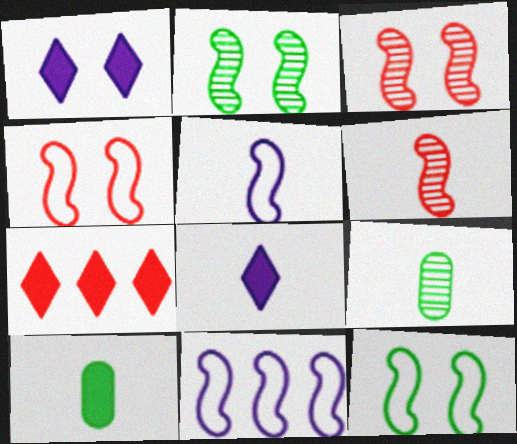[]